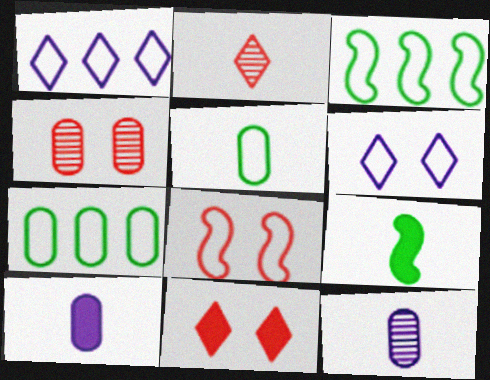[[1, 4, 9], 
[1, 5, 8], 
[3, 11, 12], 
[4, 7, 10], 
[4, 8, 11]]